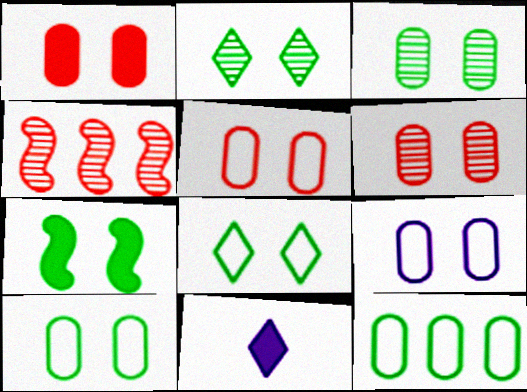[[1, 3, 9], 
[1, 5, 6], 
[2, 7, 10], 
[3, 7, 8], 
[4, 10, 11], 
[5, 9, 10]]